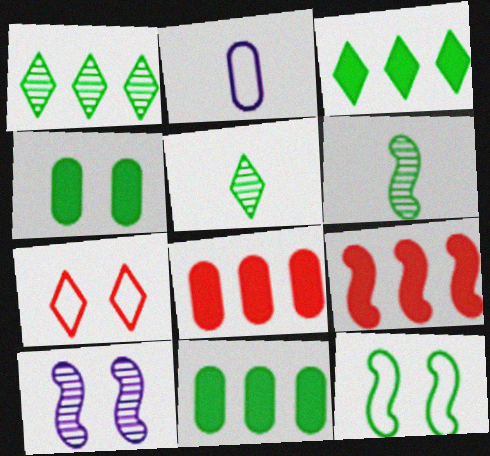[[4, 7, 10], 
[5, 11, 12]]